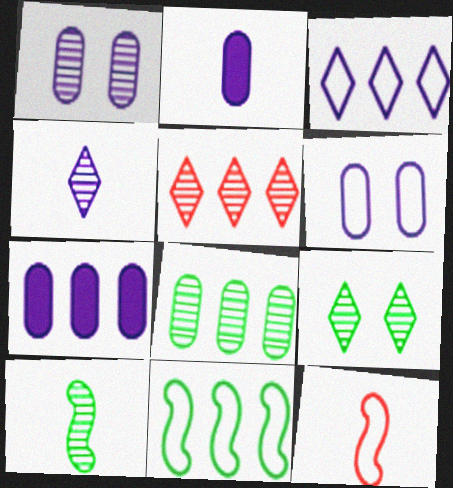[[1, 5, 10], 
[4, 5, 9], 
[5, 7, 11], 
[7, 9, 12], 
[8, 9, 10]]